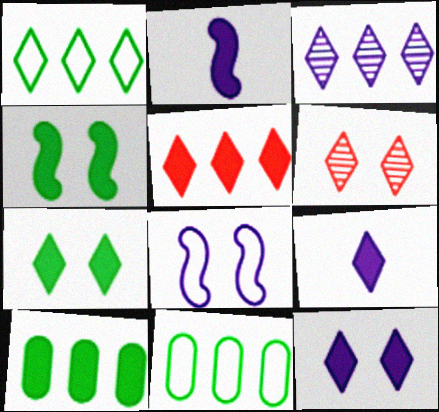[[1, 3, 5], 
[1, 6, 9], 
[2, 6, 11], 
[5, 7, 9]]